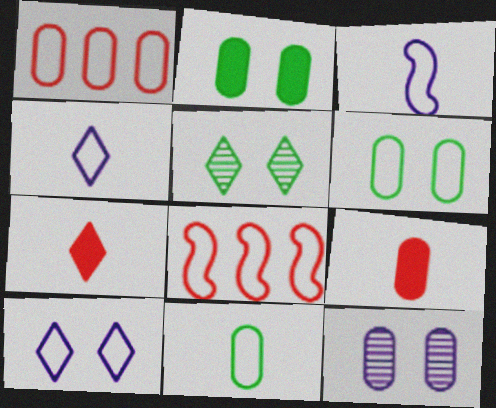[[4, 6, 8], 
[8, 10, 11]]